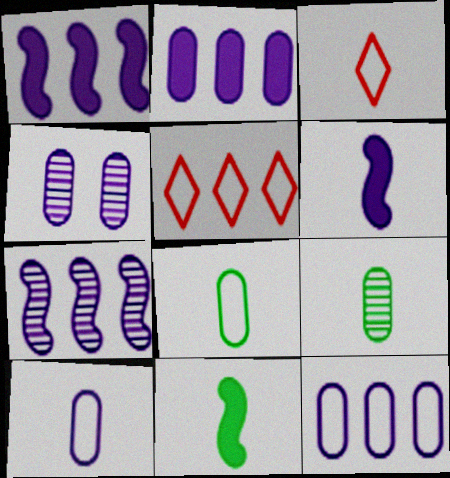[[2, 4, 10], 
[3, 6, 9], 
[4, 5, 11]]